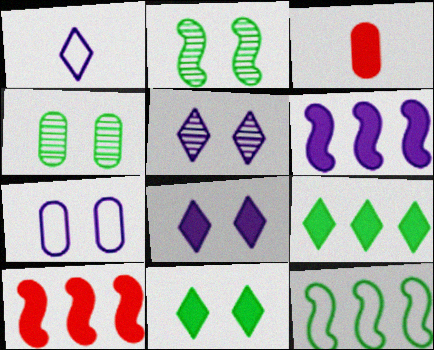[[1, 4, 10], 
[3, 5, 12], 
[3, 6, 11]]